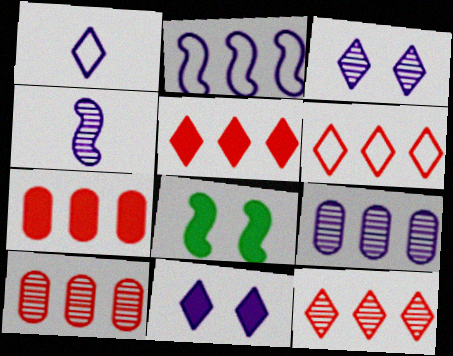[[1, 8, 10], 
[3, 4, 9], 
[5, 6, 12]]